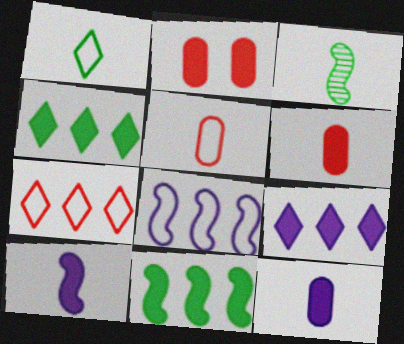[[2, 4, 10]]